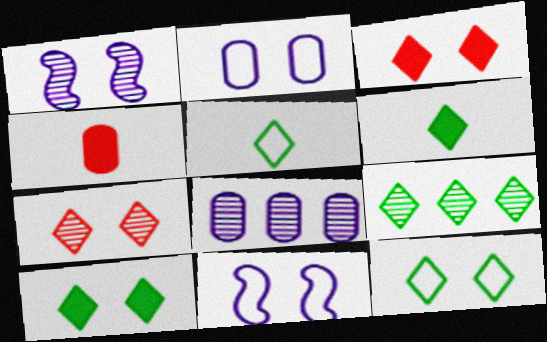[[4, 9, 11], 
[5, 9, 10], 
[6, 9, 12]]